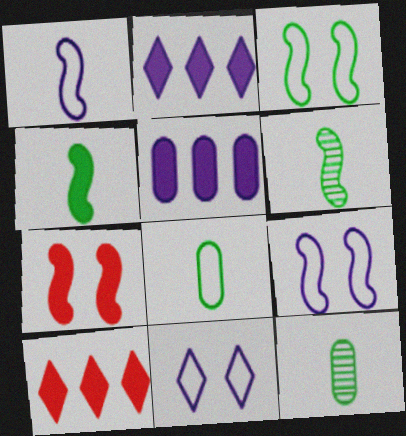[[9, 10, 12]]